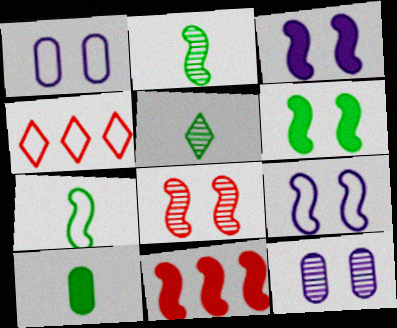[[1, 4, 7], 
[1, 5, 11], 
[2, 9, 11], 
[5, 7, 10], 
[6, 8, 9]]